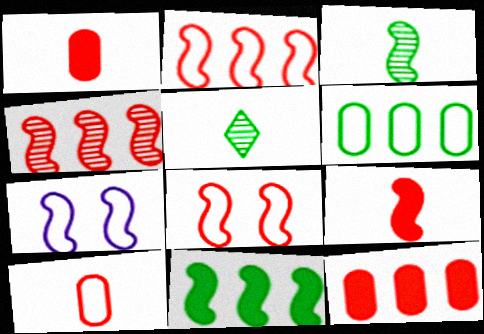[[4, 8, 9], 
[5, 7, 12]]